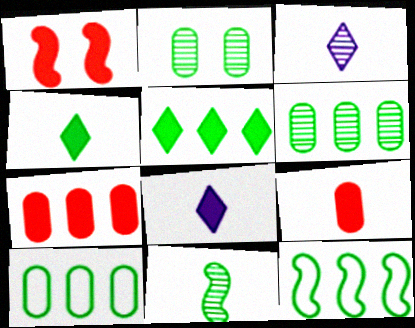[[1, 3, 10], 
[2, 4, 12], 
[5, 6, 12]]